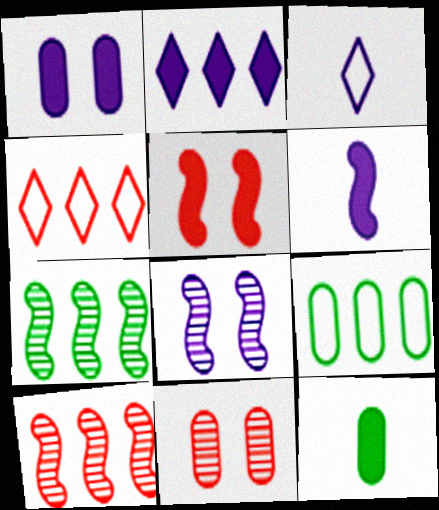[[1, 2, 6], 
[2, 5, 12], 
[2, 9, 10], 
[4, 8, 12]]